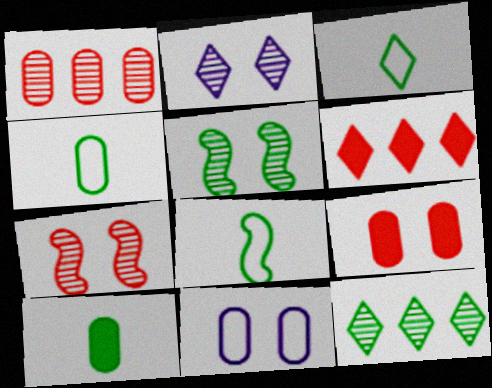[[1, 10, 11], 
[2, 3, 6], 
[3, 4, 8]]